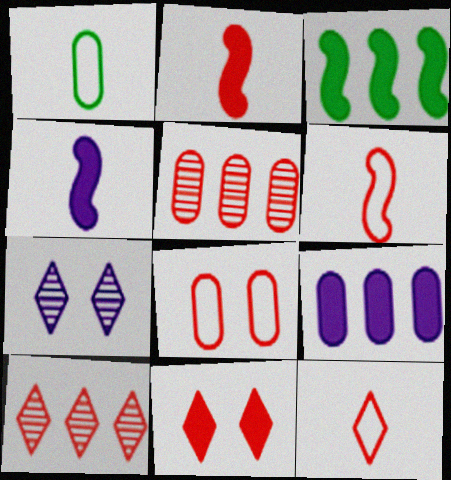[[2, 8, 10], 
[5, 6, 11], 
[10, 11, 12]]